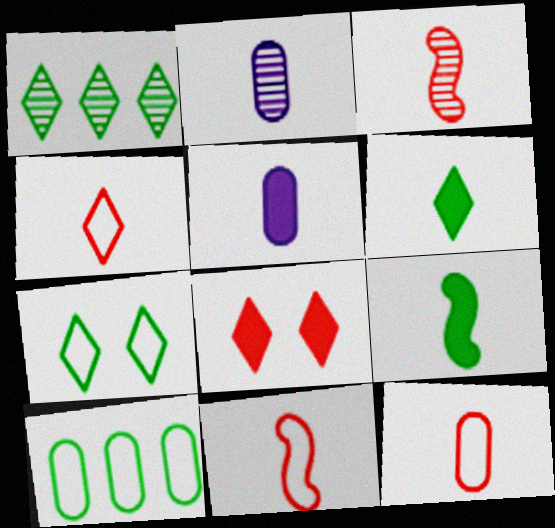[[1, 6, 7], 
[2, 4, 9], 
[2, 6, 11], 
[4, 11, 12]]